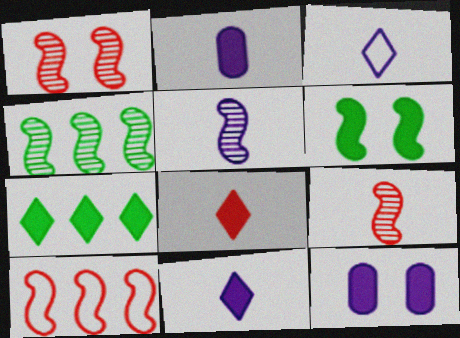[[1, 4, 5], 
[2, 3, 5], 
[5, 6, 10]]